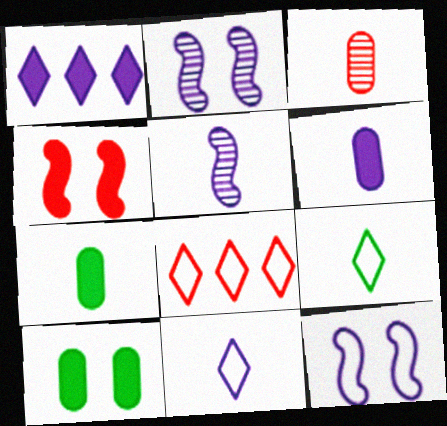[[1, 4, 7], 
[2, 7, 8], 
[3, 4, 8], 
[5, 6, 11], 
[5, 8, 10]]